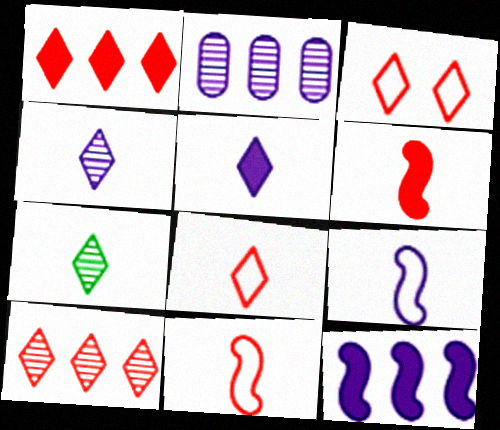[[5, 7, 8]]